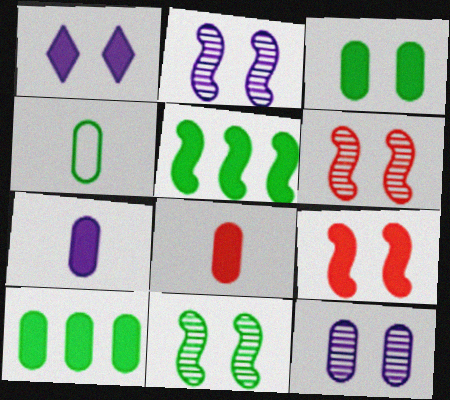[[1, 3, 9], 
[1, 5, 8], 
[2, 6, 11]]